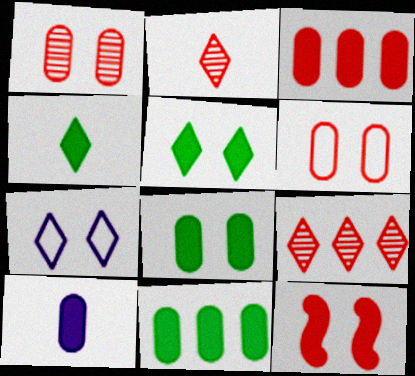[[3, 8, 10], 
[4, 7, 9]]